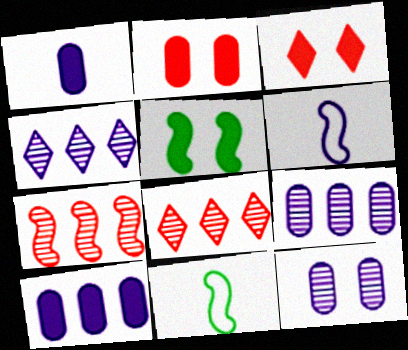[[2, 4, 11], 
[3, 9, 11], 
[5, 6, 7]]